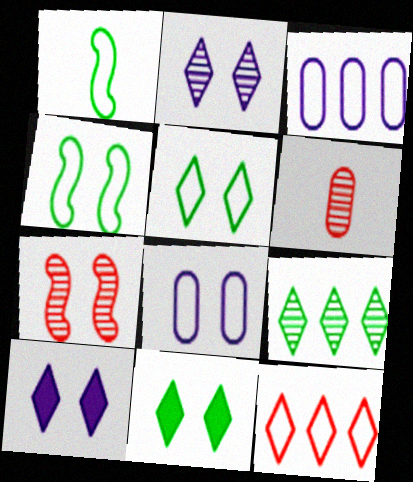[[1, 8, 12], 
[7, 8, 11]]